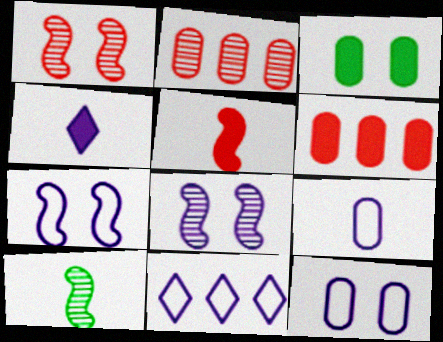[[2, 3, 9], 
[7, 9, 11]]